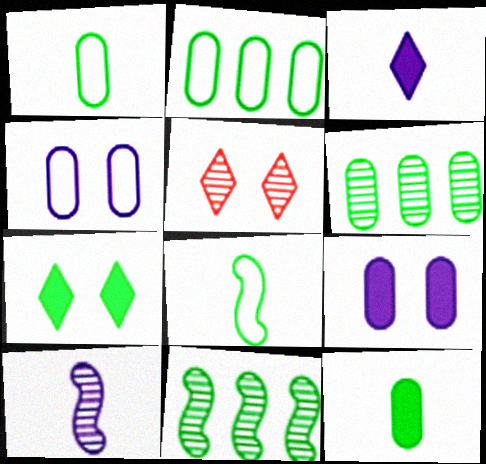[[1, 7, 11], 
[5, 6, 10], 
[6, 7, 8]]